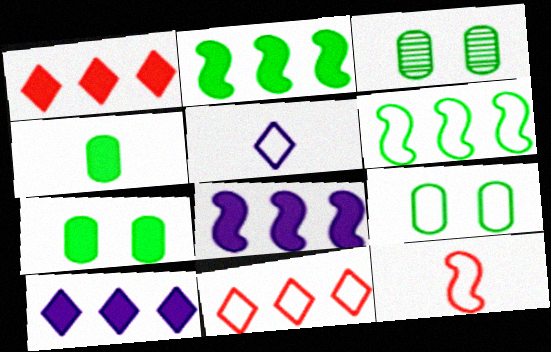[[3, 7, 9], 
[3, 10, 12]]